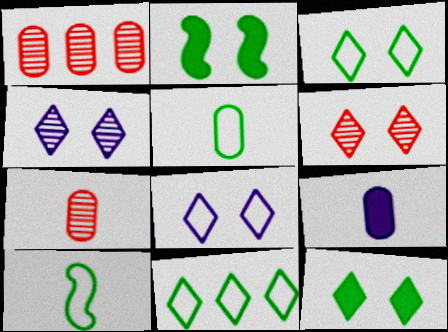[[5, 7, 9], 
[6, 8, 12]]